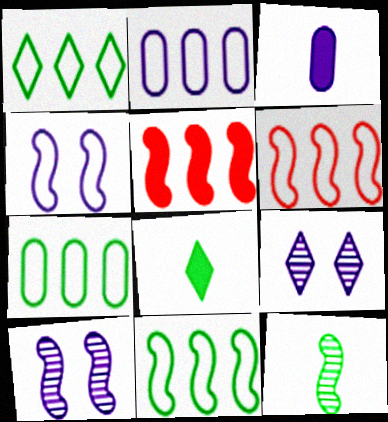[[1, 2, 6], 
[1, 7, 11], 
[4, 5, 12]]